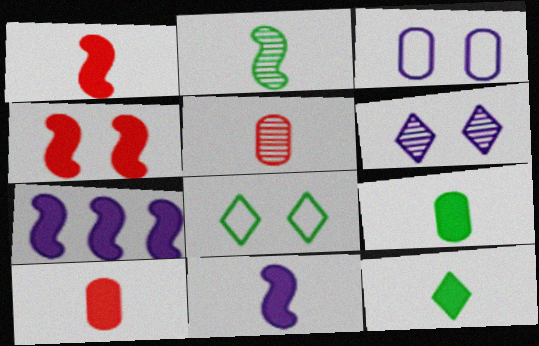[[5, 7, 8], 
[10, 11, 12]]